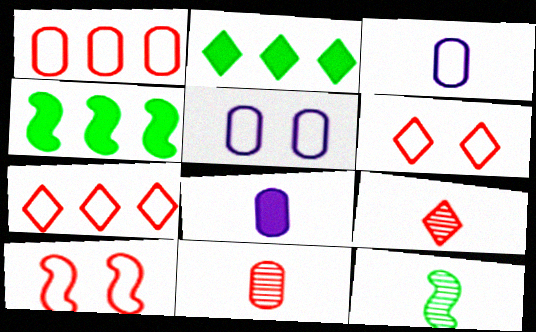[[4, 5, 9]]